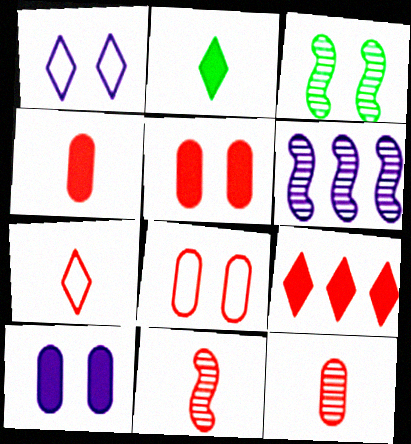[[1, 3, 5], 
[2, 6, 8], 
[3, 6, 11], 
[4, 7, 11], 
[8, 9, 11]]